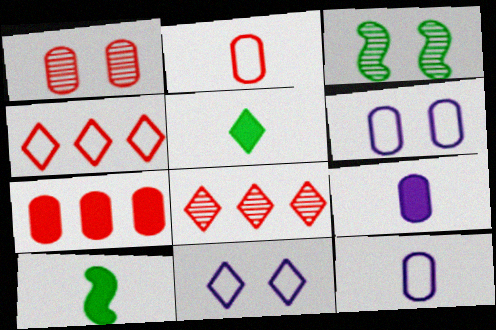[[1, 2, 7], 
[3, 4, 9], 
[5, 8, 11], 
[6, 8, 10]]